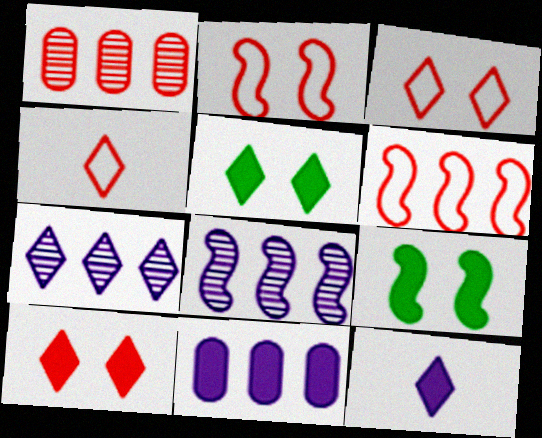[[4, 5, 7]]